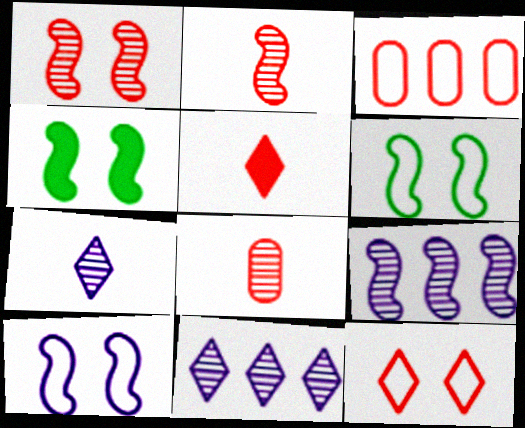[[1, 3, 5], 
[1, 4, 10], 
[3, 4, 7]]